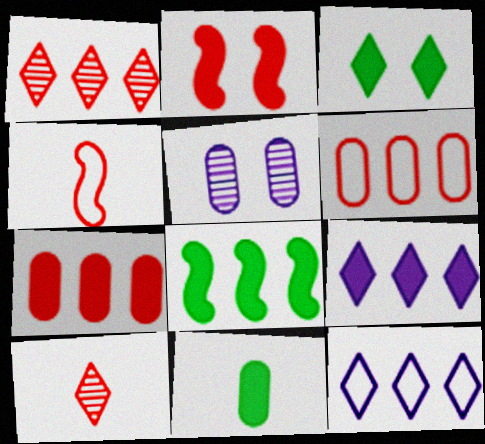[[2, 6, 10], 
[2, 9, 11], 
[3, 8, 11], 
[3, 10, 12], 
[5, 6, 11], 
[7, 8, 9]]